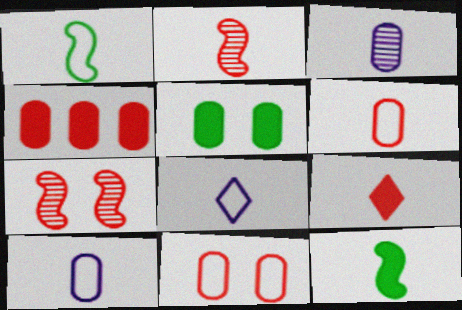[[1, 3, 9], 
[1, 6, 8], 
[2, 6, 9]]